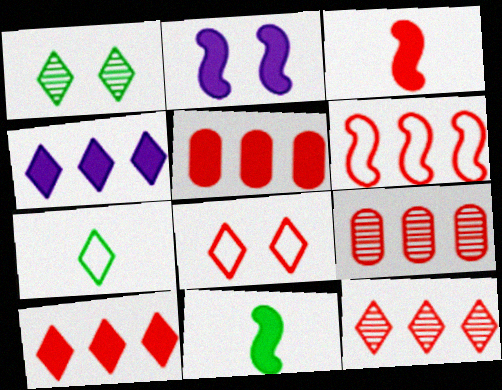[[2, 7, 9], 
[3, 8, 9], 
[5, 6, 12], 
[6, 9, 10]]